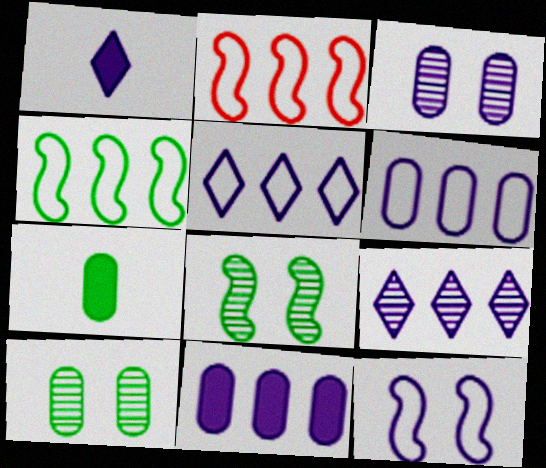[[1, 2, 10]]